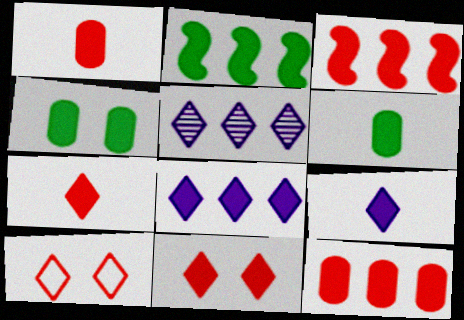[[1, 3, 11], 
[2, 8, 12], 
[3, 4, 9]]